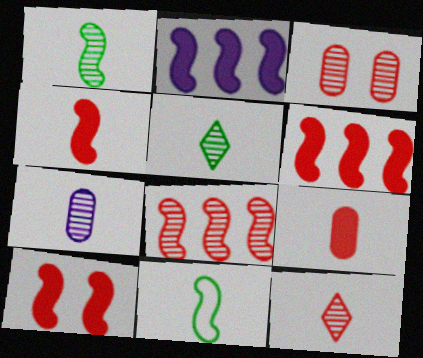[[1, 7, 12], 
[3, 8, 12], 
[4, 6, 10]]